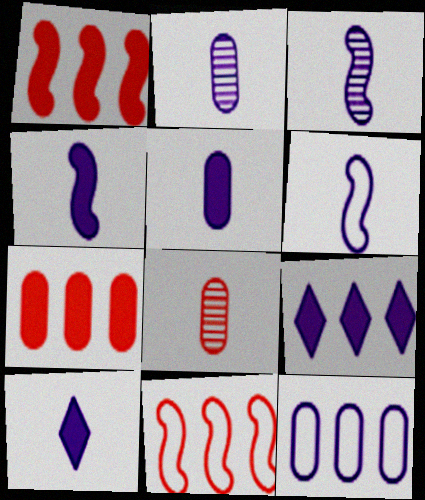[[2, 6, 10], 
[3, 4, 6], 
[4, 5, 10]]